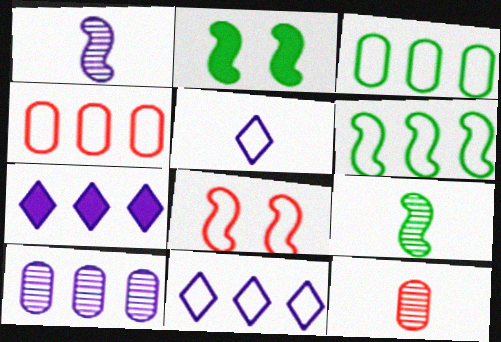[[2, 6, 9], 
[2, 11, 12], 
[3, 5, 8], 
[4, 6, 11]]